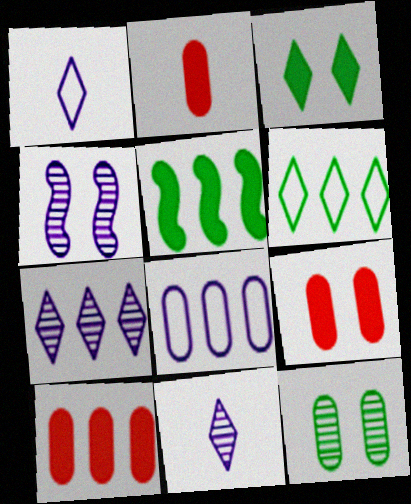[[2, 4, 6], 
[2, 8, 12], 
[2, 9, 10]]